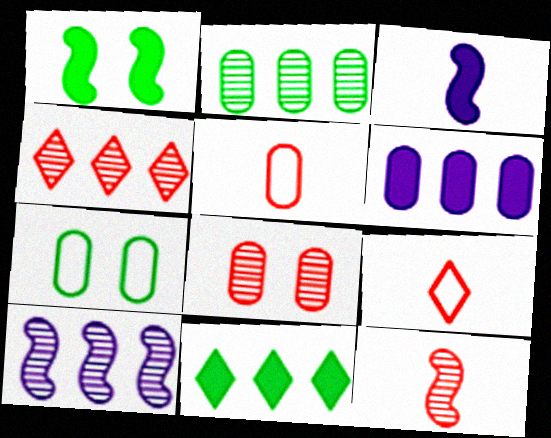[[2, 4, 10], 
[3, 4, 7], 
[4, 8, 12]]